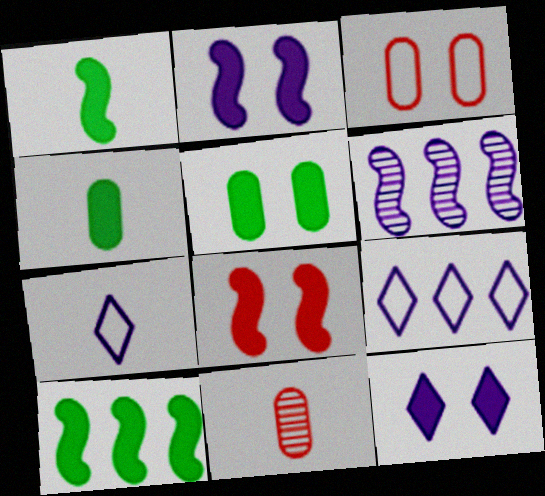[[1, 7, 11], 
[5, 8, 12]]